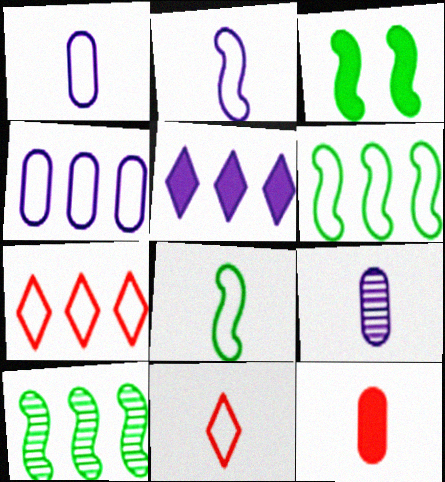[[1, 8, 11], 
[3, 5, 12], 
[3, 7, 9], 
[3, 8, 10], 
[4, 6, 7]]